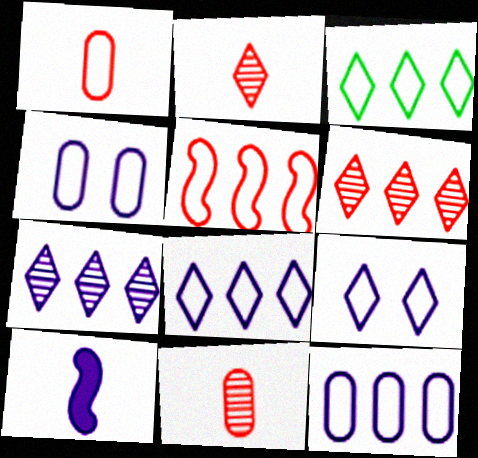[[3, 5, 12], 
[4, 7, 10]]